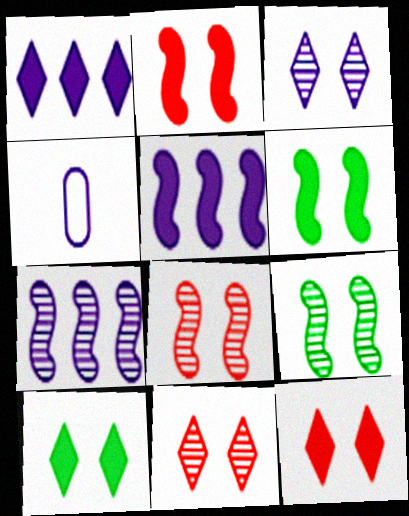[[3, 4, 5]]